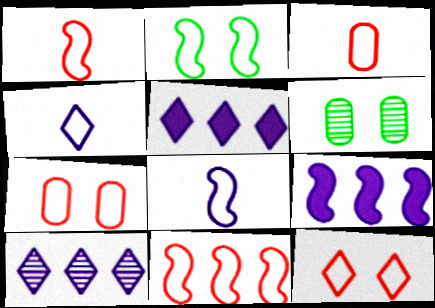[[1, 5, 6], 
[2, 8, 11], 
[3, 11, 12]]